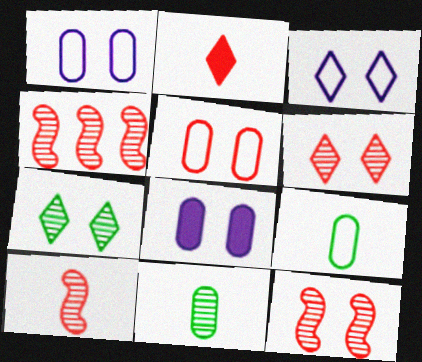[[2, 4, 5], 
[4, 10, 12]]